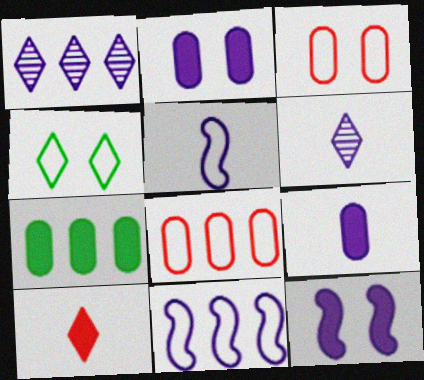[[1, 2, 5], 
[1, 4, 10], 
[2, 6, 11], 
[4, 5, 8], 
[5, 6, 9], 
[7, 10, 12]]